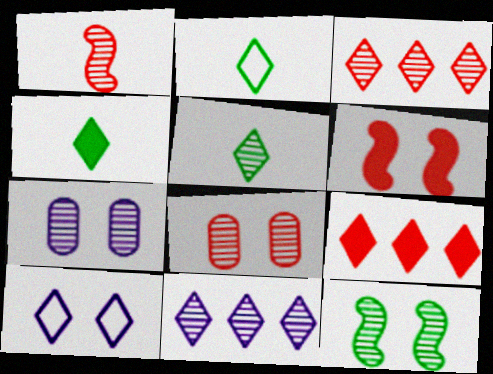[[1, 3, 8], 
[2, 4, 5], 
[3, 4, 10], 
[5, 9, 10]]